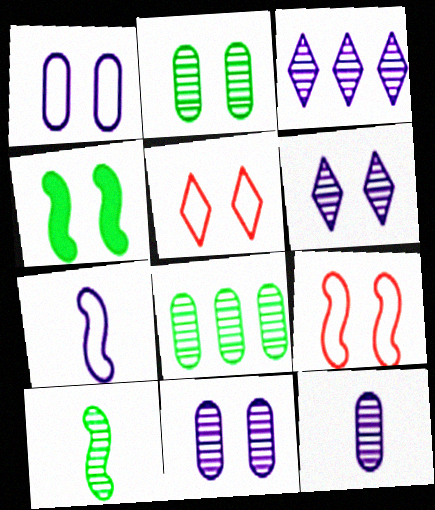[[4, 5, 11]]